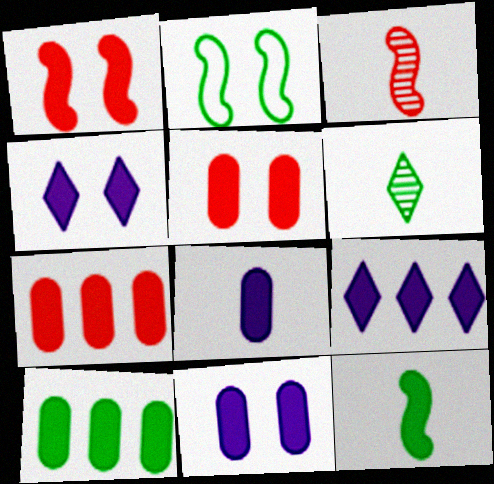[[2, 6, 10], 
[4, 7, 12], 
[5, 8, 10], 
[5, 9, 12]]